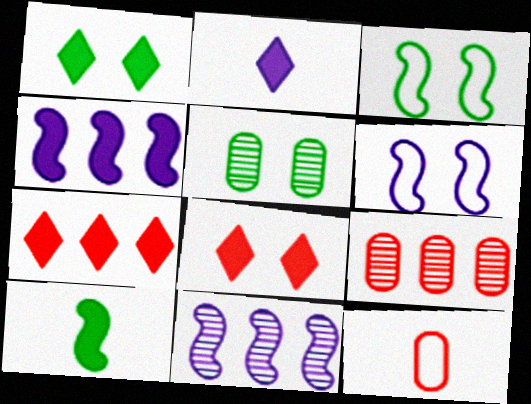[[1, 2, 7], 
[1, 3, 5], 
[1, 11, 12], 
[2, 3, 9], 
[5, 6, 8]]